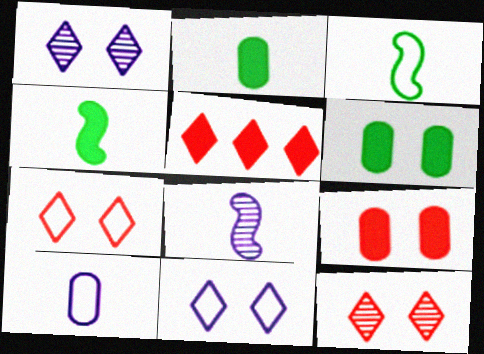[]